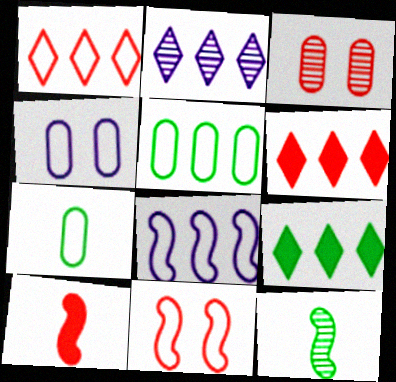[[1, 2, 9], 
[1, 3, 10], 
[1, 5, 8], 
[2, 3, 12], 
[4, 6, 12]]